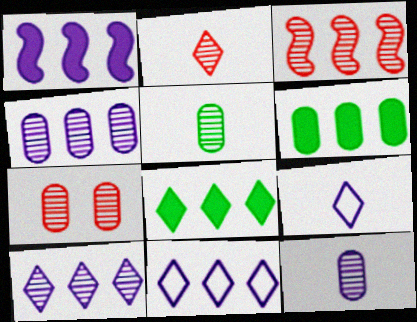[[1, 4, 11], 
[2, 3, 7], 
[3, 6, 11], 
[4, 5, 7]]